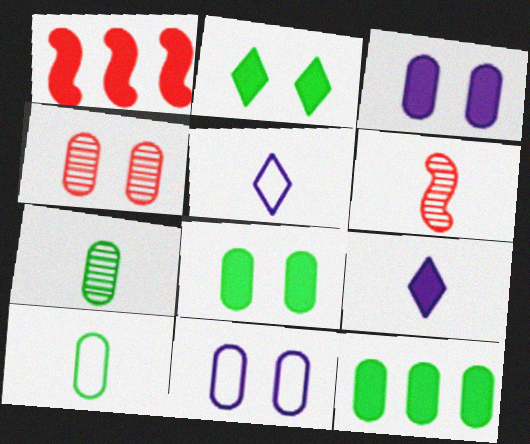[[1, 8, 9], 
[4, 8, 11], 
[6, 9, 10]]